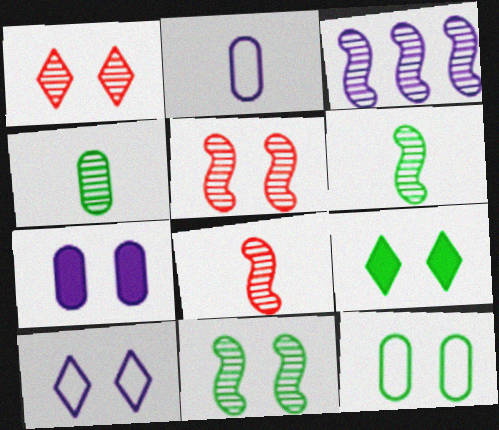[[1, 3, 4], 
[1, 9, 10], 
[3, 5, 6], 
[3, 8, 11], 
[9, 11, 12]]